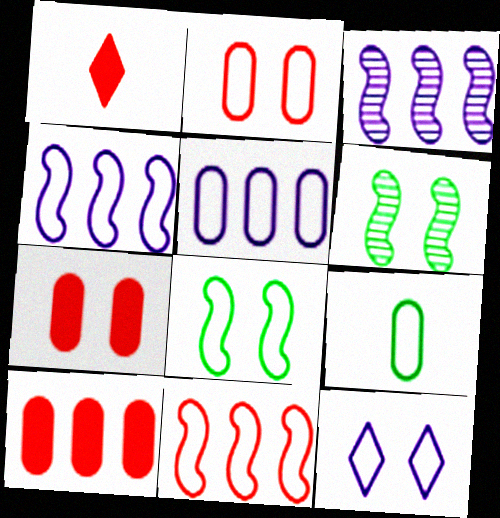[[1, 5, 6], 
[2, 5, 9], 
[2, 8, 12], 
[6, 7, 12], 
[9, 11, 12]]